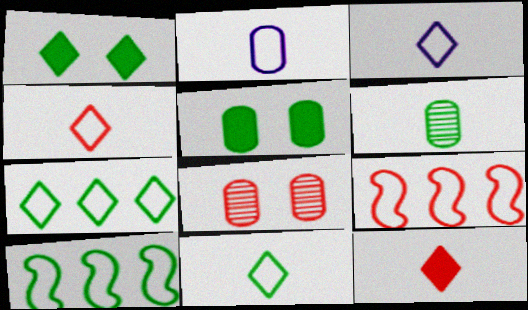[[1, 6, 10], 
[3, 4, 11], 
[8, 9, 12]]